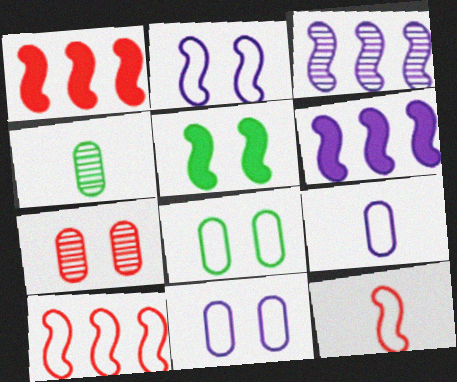[[3, 5, 12]]